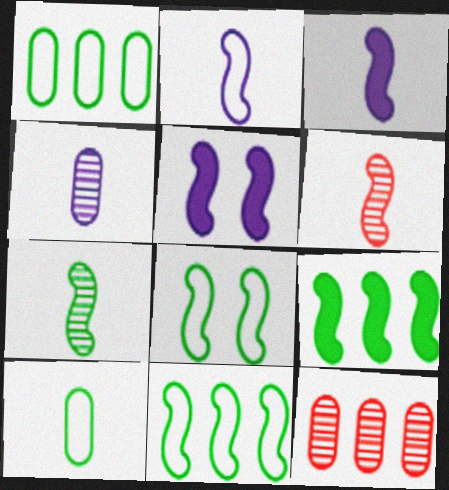[[5, 6, 11], 
[7, 8, 9]]